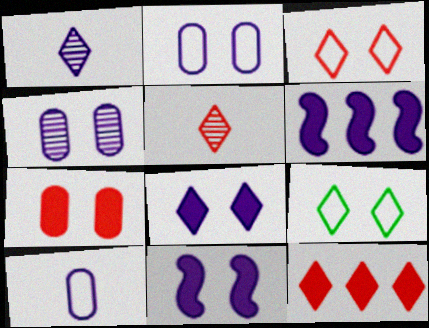[[1, 2, 6], 
[1, 9, 12], 
[3, 5, 12]]